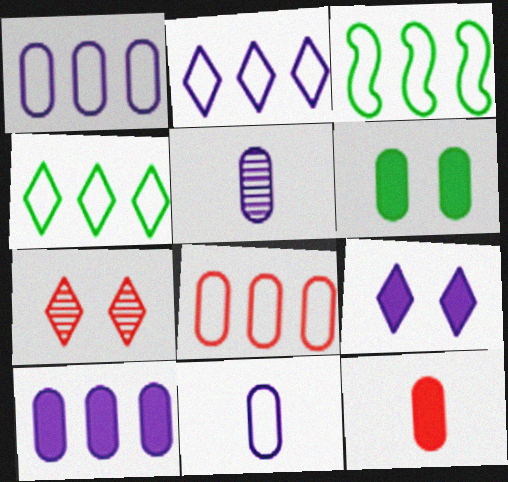[[2, 3, 8], 
[5, 6, 8], 
[6, 10, 12]]